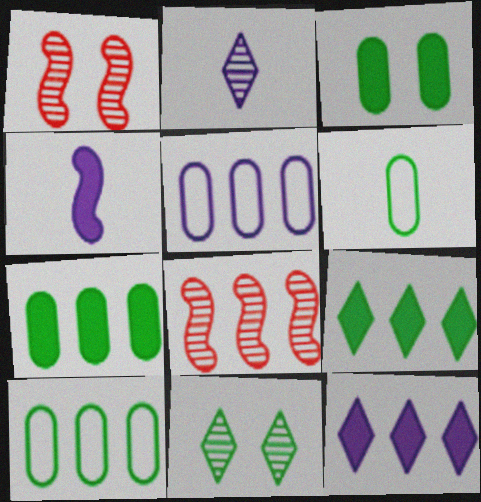[[1, 6, 12], 
[5, 8, 9], 
[8, 10, 12]]